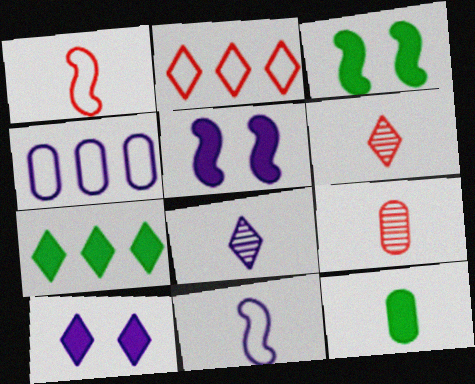[[1, 8, 12], 
[3, 4, 6], 
[3, 7, 12], 
[4, 5, 8], 
[6, 11, 12]]